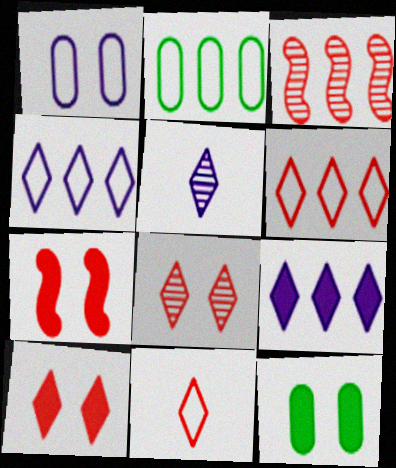[[2, 3, 9], 
[2, 5, 7]]